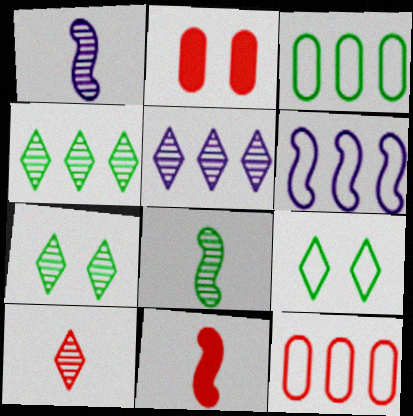[[5, 7, 10]]